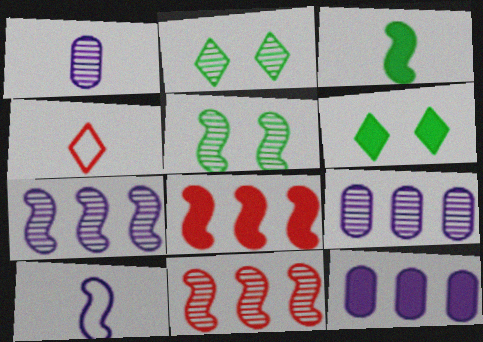[[1, 2, 11], 
[1, 3, 4], 
[4, 5, 12], 
[5, 8, 10]]